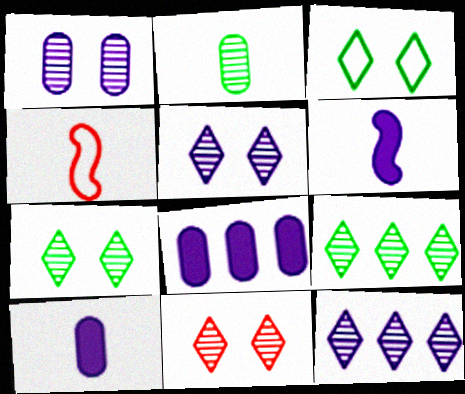[[4, 7, 8], 
[5, 7, 11]]